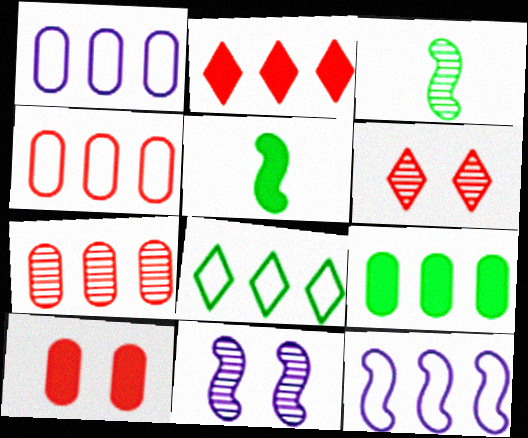[[1, 5, 6], 
[1, 7, 9], 
[4, 8, 12]]